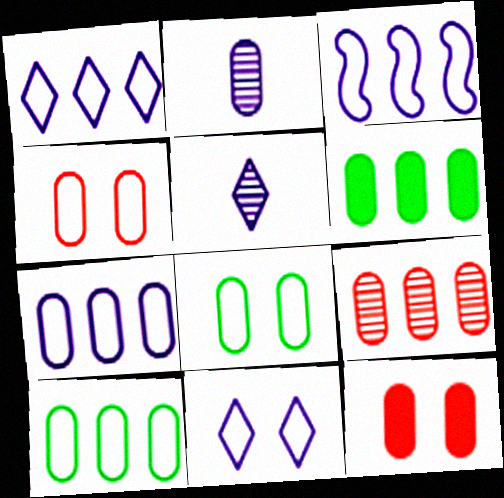[[1, 3, 7], 
[2, 4, 6], 
[2, 10, 12], 
[6, 7, 9]]